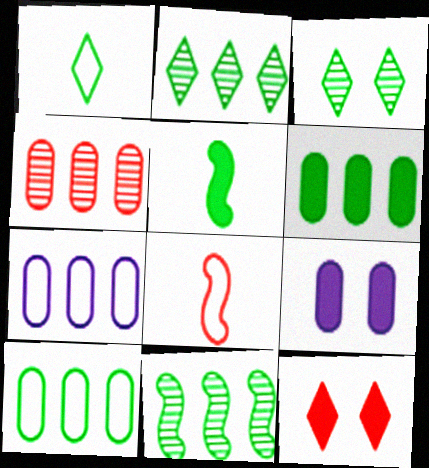[[2, 8, 9], 
[3, 5, 10], 
[4, 6, 7], 
[4, 8, 12]]